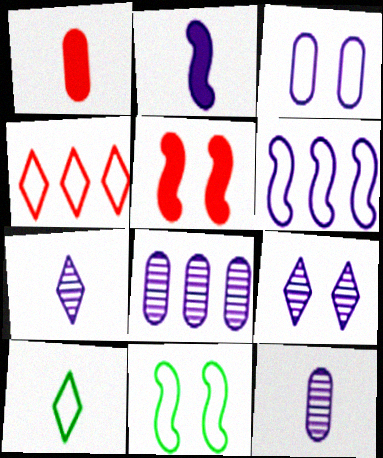[[5, 8, 10]]